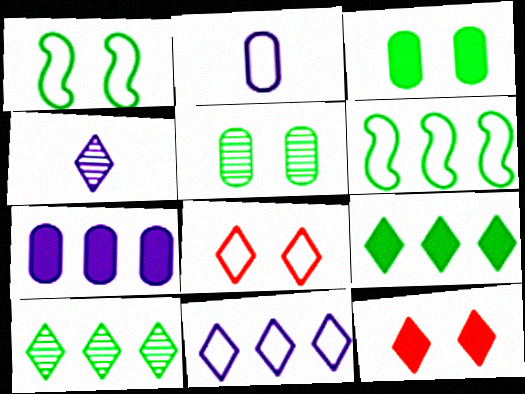[[2, 6, 8], 
[4, 8, 9]]